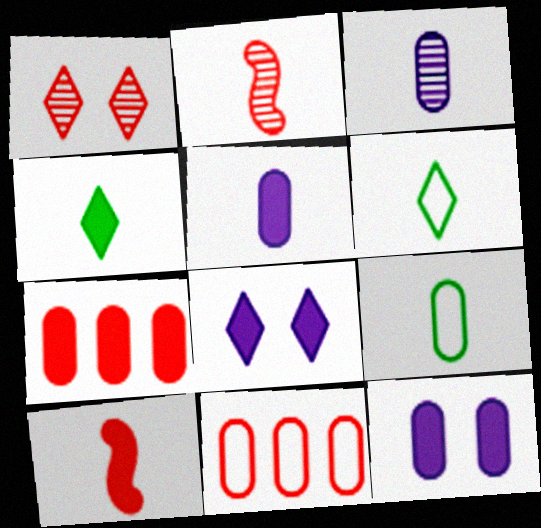[[1, 10, 11], 
[2, 5, 6], 
[3, 6, 10], 
[4, 5, 10]]